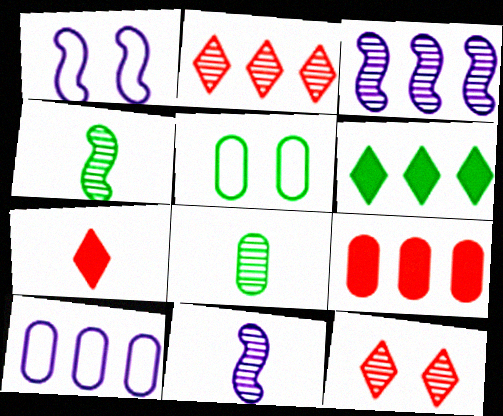[[3, 5, 7], 
[3, 8, 12], 
[4, 5, 6]]